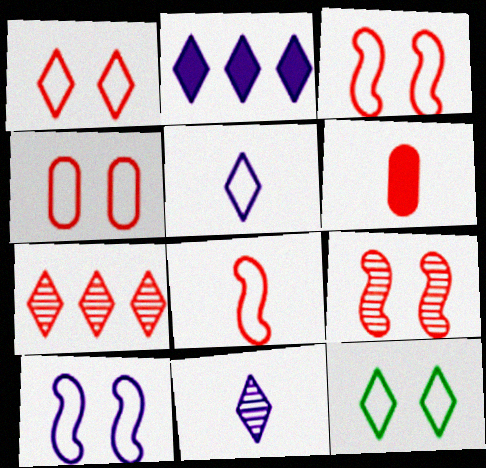[[1, 3, 4], 
[3, 6, 7], 
[4, 10, 12]]